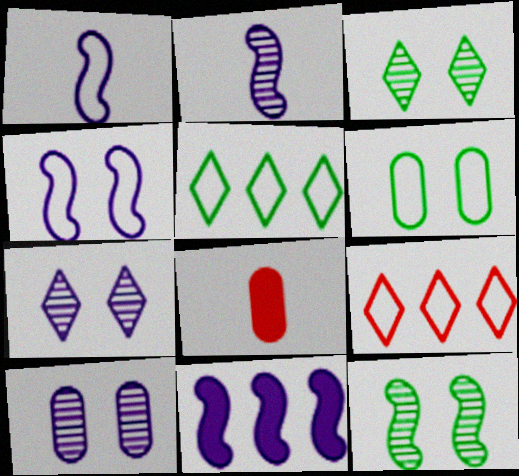[[1, 6, 9], 
[2, 4, 11]]